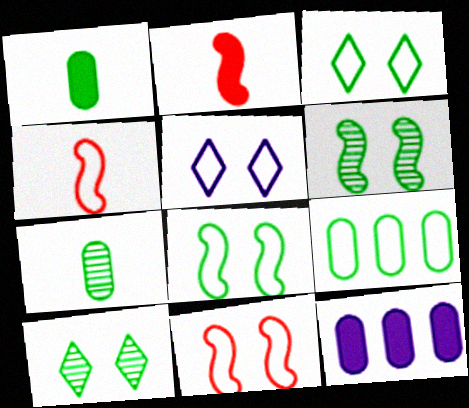[[4, 5, 9], 
[4, 10, 12]]